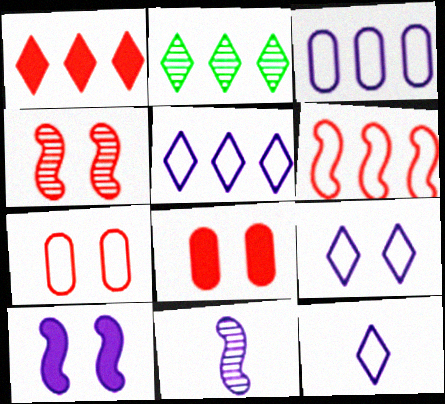[[1, 2, 5], 
[5, 9, 12]]